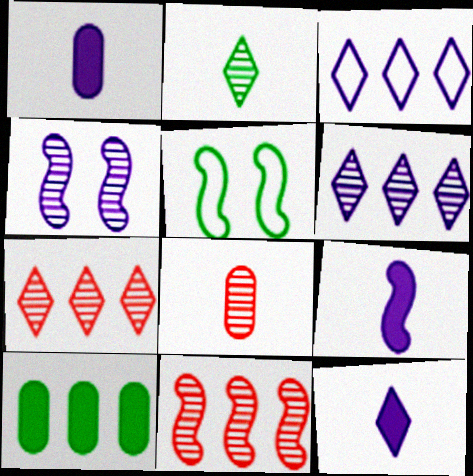[[1, 3, 4], 
[1, 5, 7], 
[1, 9, 12], 
[2, 5, 10], 
[3, 10, 11], 
[5, 9, 11]]